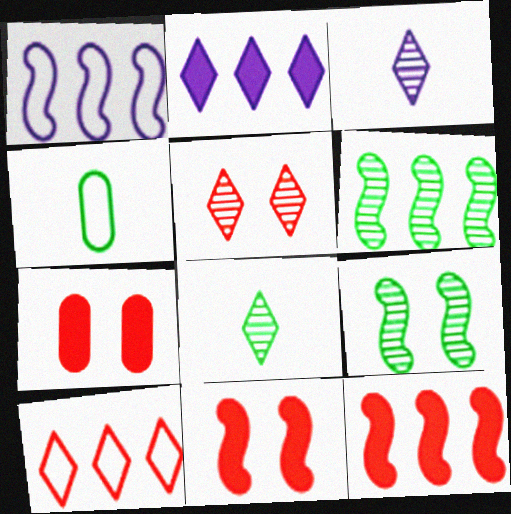[[1, 6, 12], 
[1, 7, 8]]